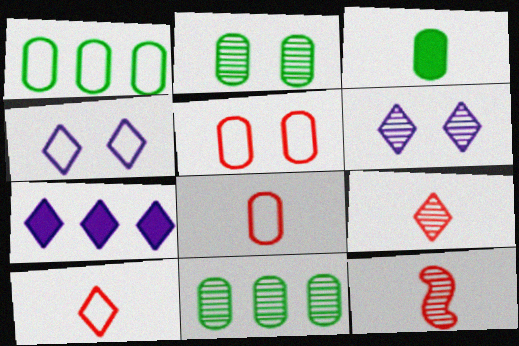[[1, 2, 3], 
[6, 11, 12]]